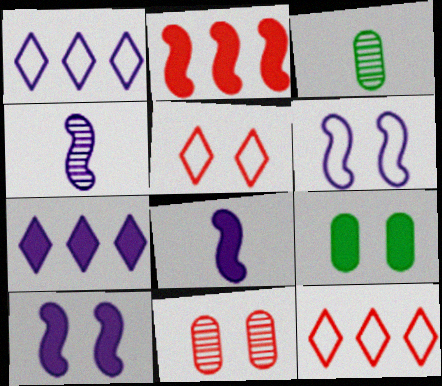[[3, 10, 12], 
[4, 9, 12]]